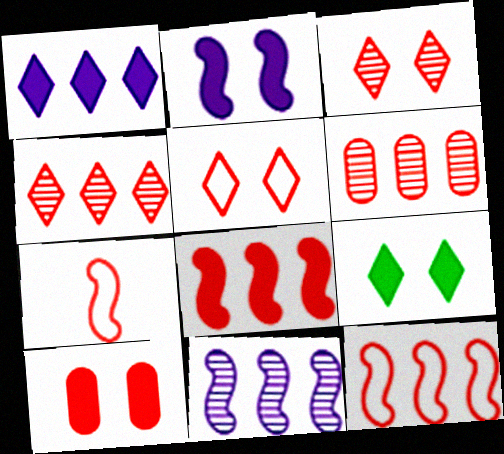[[2, 9, 10], 
[4, 7, 10]]